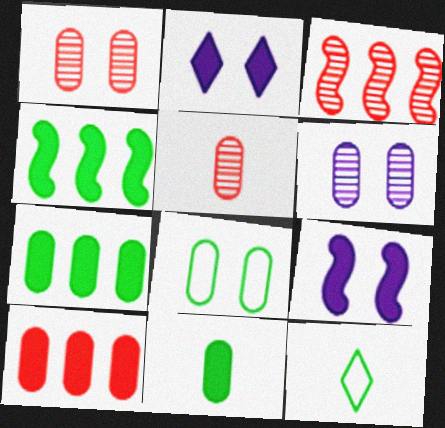[]